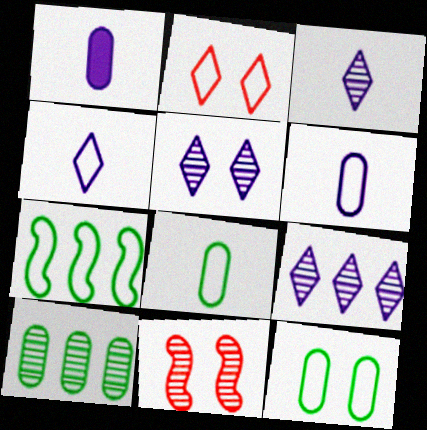[[2, 6, 7], 
[3, 5, 9], 
[3, 10, 11]]